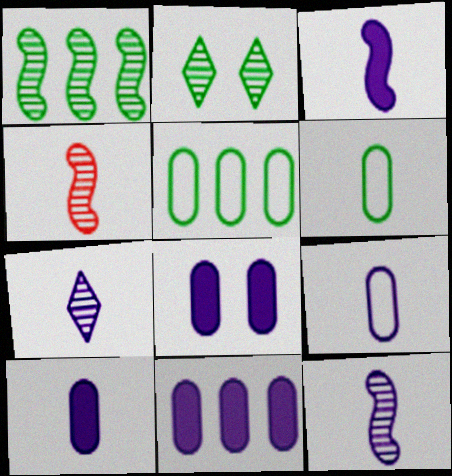[[3, 7, 9], 
[8, 10, 11]]